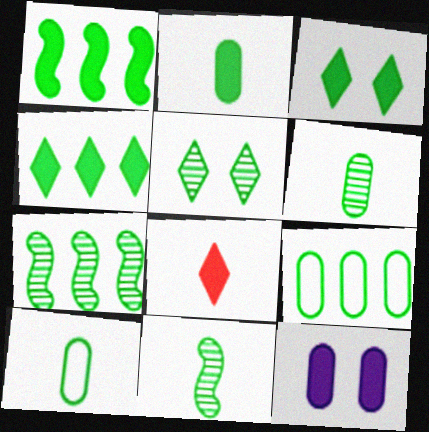[[1, 2, 3], 
[1, 5, 10], 
[1, 8, 12], 
[2, 6, 10], 
[3, 7, 10], 
[3, 9, 11], 
[4, 7, 9], 
[5, 6, 7]]